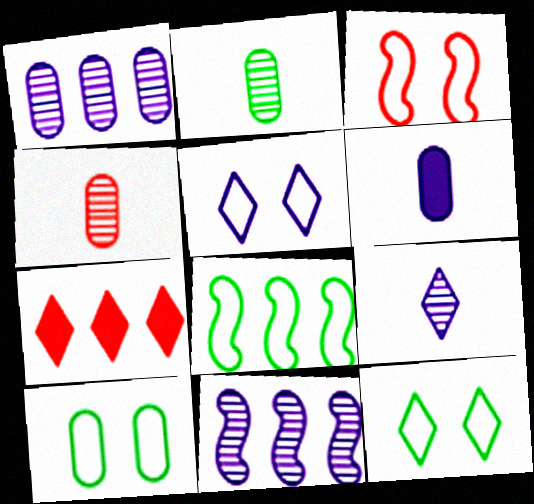[[1, 7, 8], 
[3, 4, 7], 
[3, 5, 10], 
[5, 6, 11], 
[7, 9, 12]]